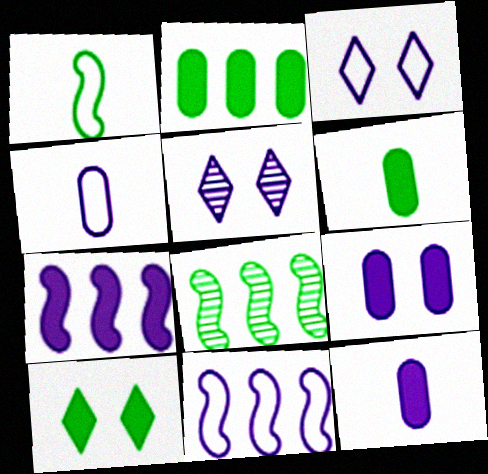[[3, 4, 11], 
[4, 5, 7], 
[5, 11, 12]]